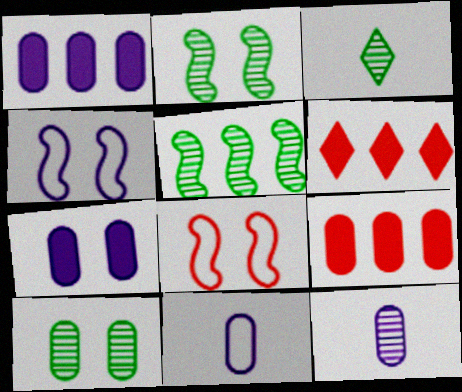[[1, 3, 8], 
[2, 6, 11], 
[3, 4, 9], 
[3, 5, 10], 
[9, 10, 11]]